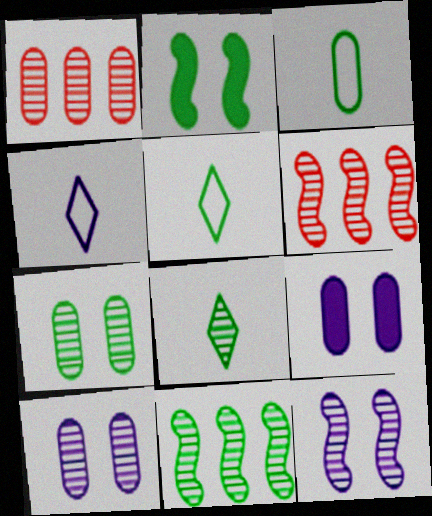[[1, 2, 4], 
[1, 3, 9], 
[1, 8, 12], 
[5, 6, 9], 
[6, 8, 10], 
[7, 8, 11]]